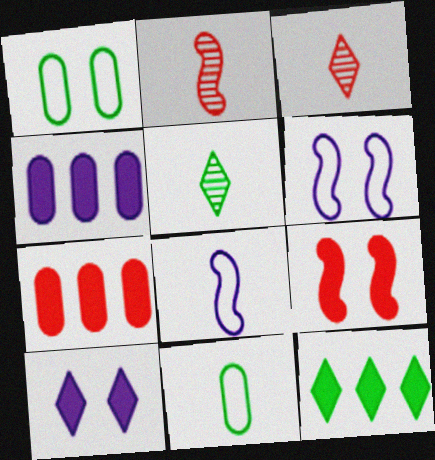[[5, 6, 7]]